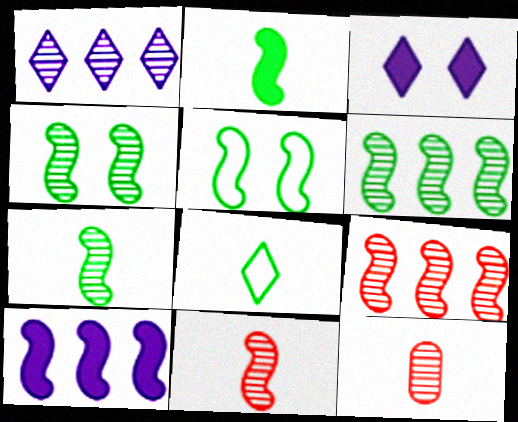[[1, 4, 12], 
[2, 5, 6], 
[4, 6, 7], 
[5, 10, 11]]